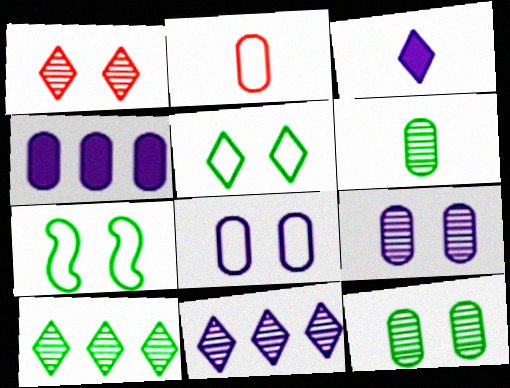[[2, 4, 12]]